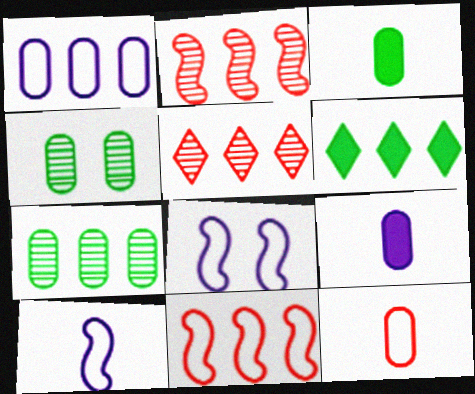[[1, 2, 6], 
[3, 5, 8]]